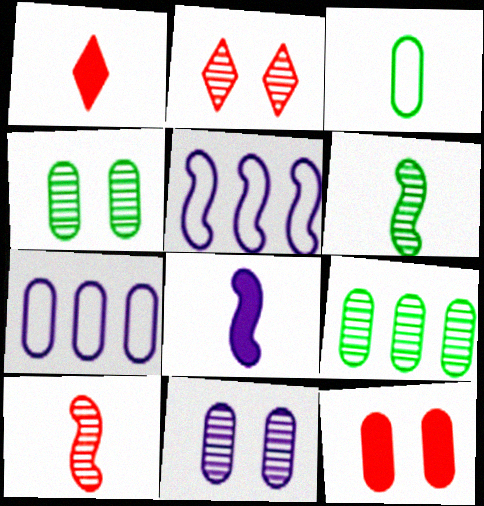[[1, 4, 5]]